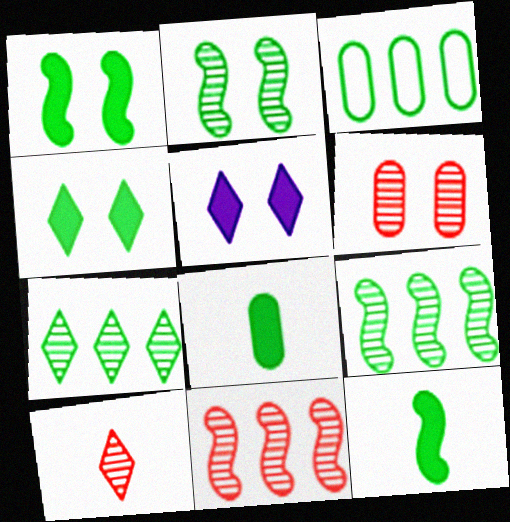[[6, 10, 11]]